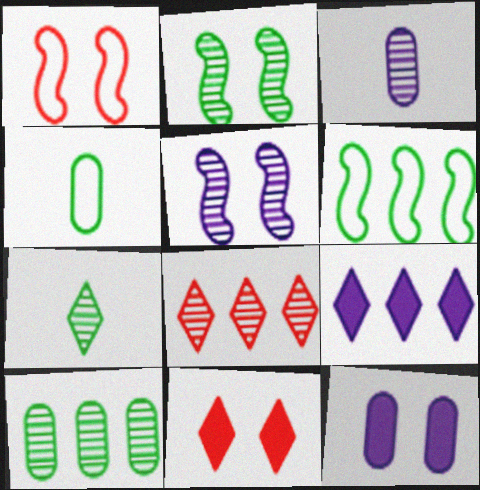[[2, 3, 8], 
[2, 7, 10], 
[3, 6, 11]]